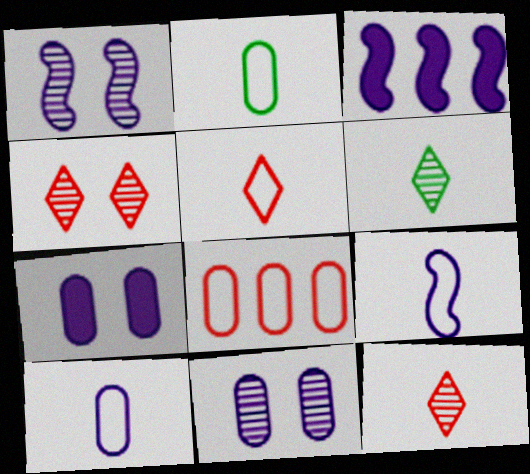[[1, 3, 9], 
[2, 3, 4], 
[2, 5, 9]]